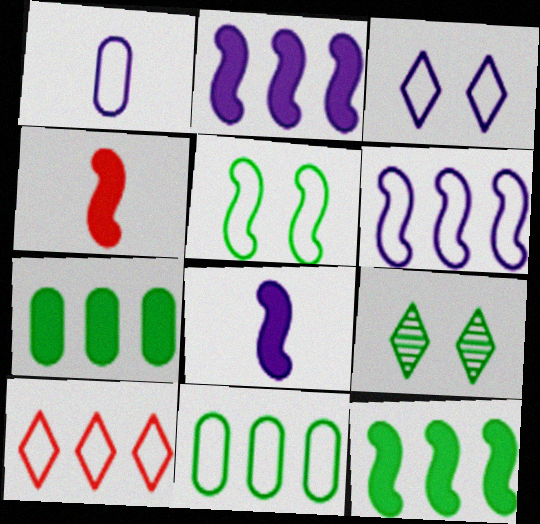[[1, 3, 6], 
[1, 5, 10], 
[6, 10, 11]]